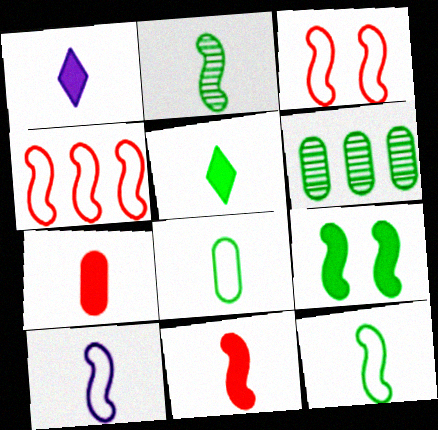[[1, 3, 6], 
[2, 5, 8], 
[2, 10, 11]]